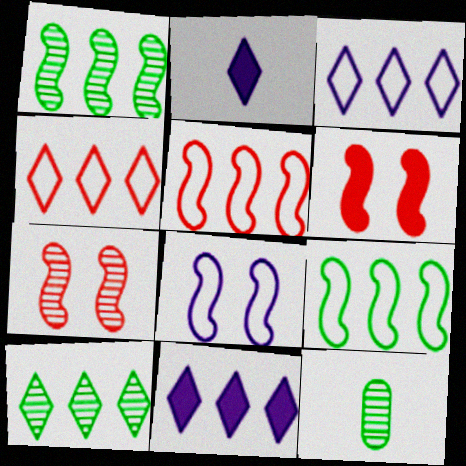[[3, 6, 12], 
[4, 10, 11]]